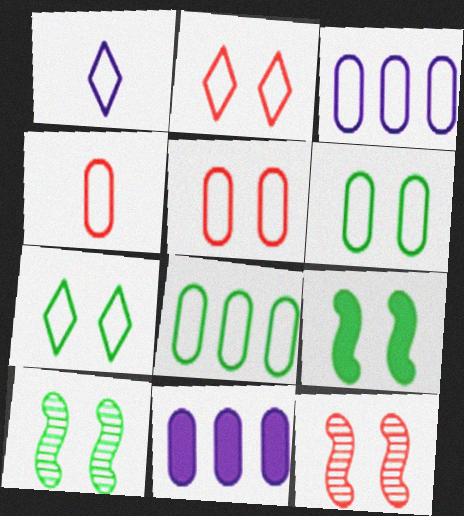[[3, 4, 6]]